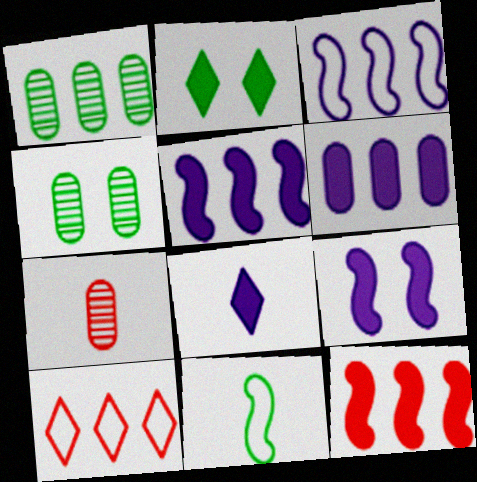[[1, 2, 11], 
[1, 5, 10], 
[2, 3, 7], 
[6, 8, 9], 
[7, 8, 11]]